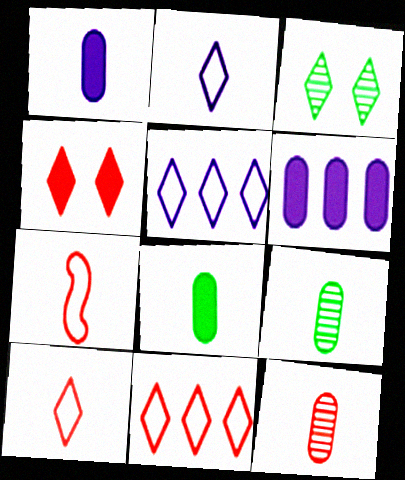[[3, 6, 7]]